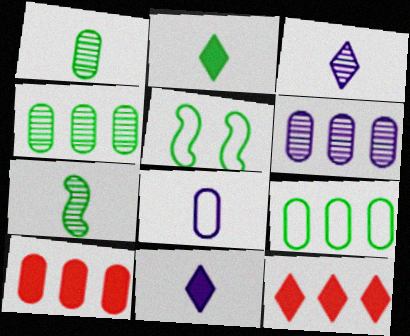[[2, 4, 5], 
[3, 5, 10], 
[6, 9, 10]]